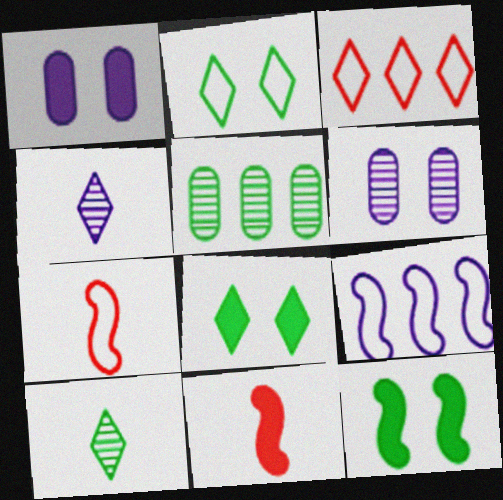[[1, 4, 9], 
[3, 4, 8]]